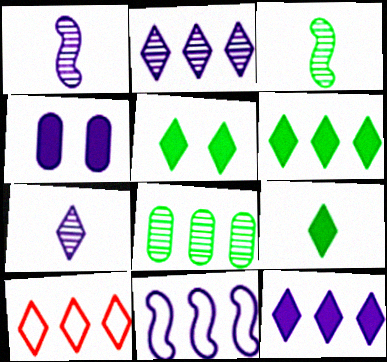[[2, 6, 10], 
[3, 4, 10], 
[4, 7, 11], 
[5, 6, 9], 
[5, 7, 10]]